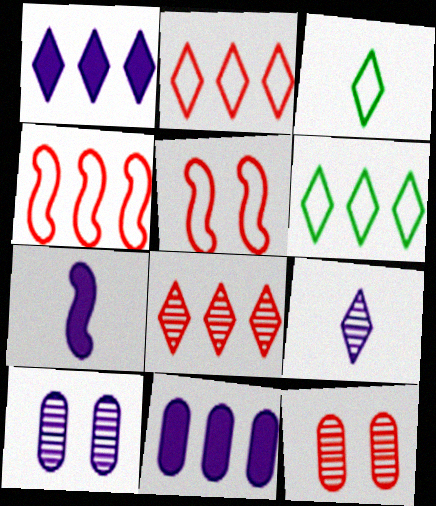[[1, 6, 8], 
[6, 7, 12]]